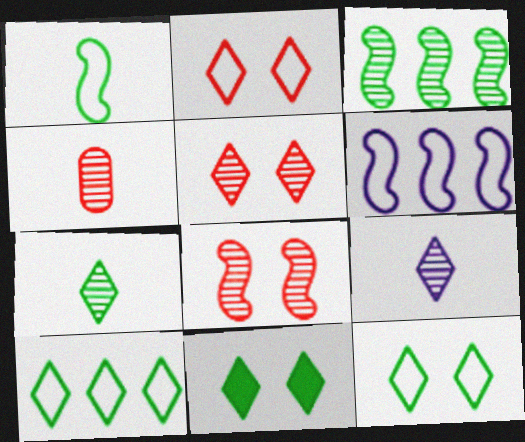[[4, 6, 11], 
[7, 10, 11]]